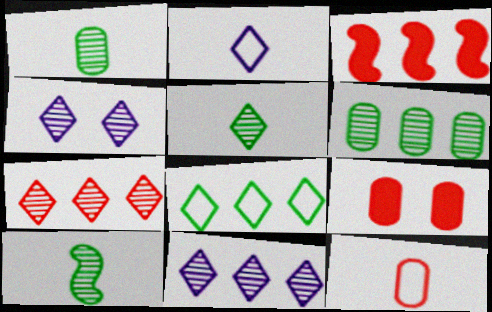[[1, 5, 10], 
[4, 5, 7]]